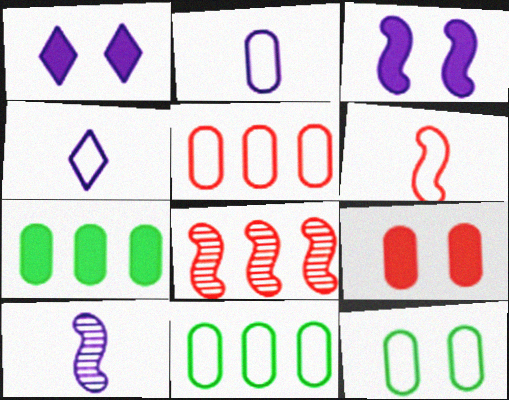[[2, 5, 12]]